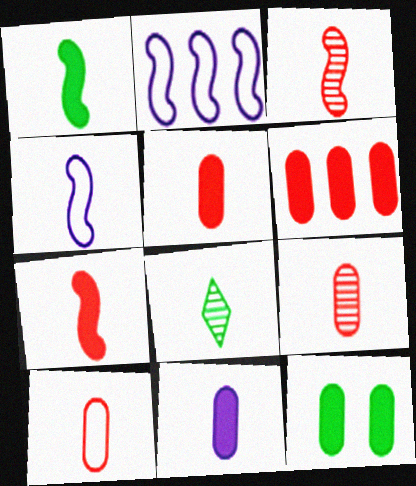[[1, 3, 4], 
[4, 5, 8], 
[5, 9, 10], 
[6, 11, 12]]